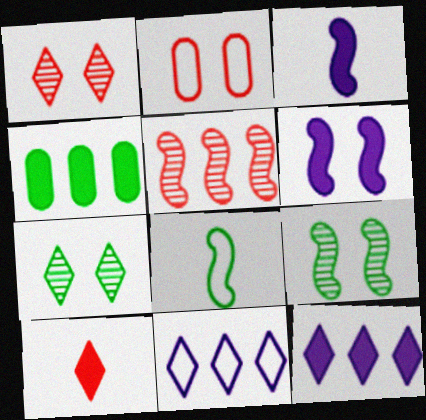[[2, 5, 10], 
[2, 6, 7], 
[2, 8, 11], 
[4, 5, 11], 
[4, 6, 10], 
[4, 7, 8], 
[5, 6, 8], 
[7, 10, 11]]